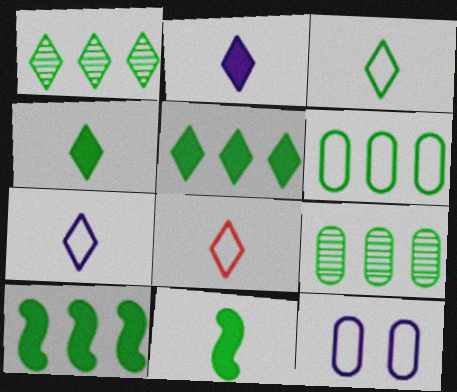[[1, 6, 10], 
[3, 7, 8]]